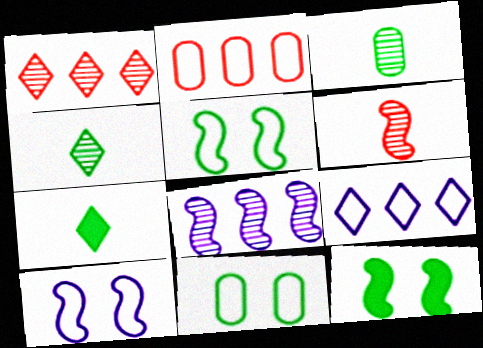[]